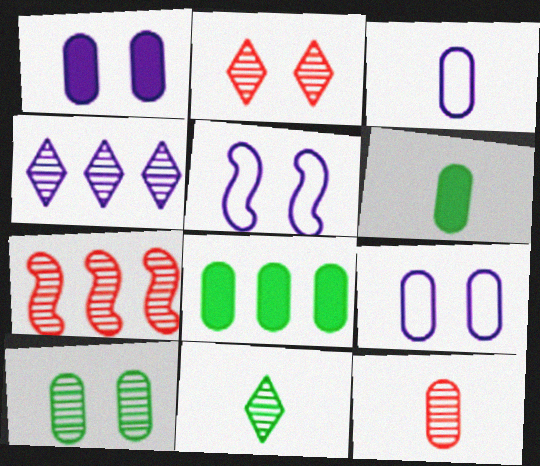[[2, 4, 11], 
[2, 7, 12], 
[3, 6, 12], 
[8, 9, 12]]